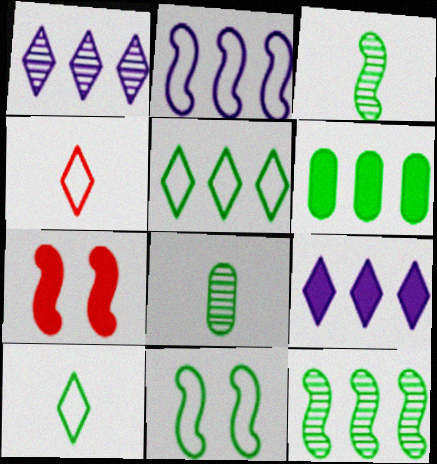[[2, 3, 7], 
[5, 6, 12]]